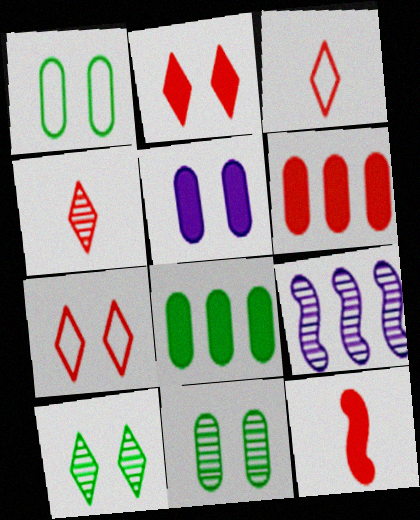[[2, 6, 12], 
[4, 9, 11]]